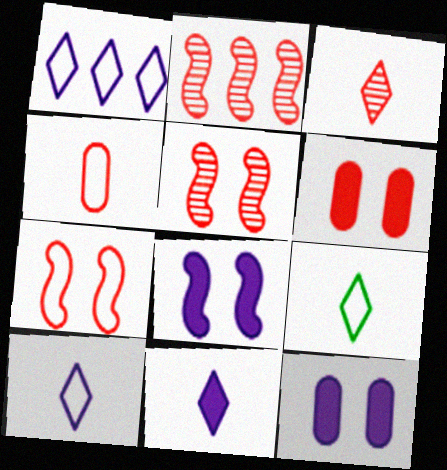[[2, 9, 12], 
[3, 9, 11]]